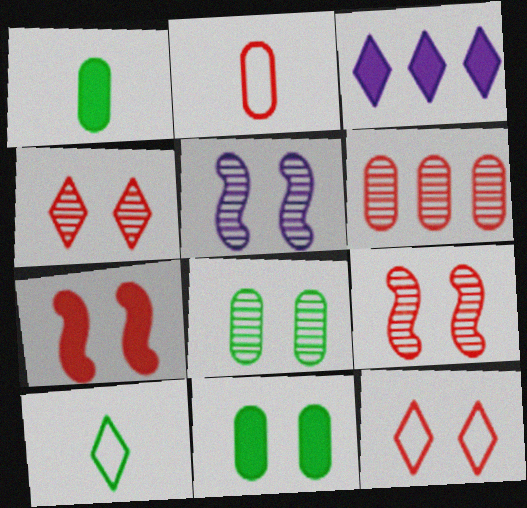[[1, 3, 7], 
[3, 4, 10], 
[4, 5, 8], 
[5, 11, 12]]